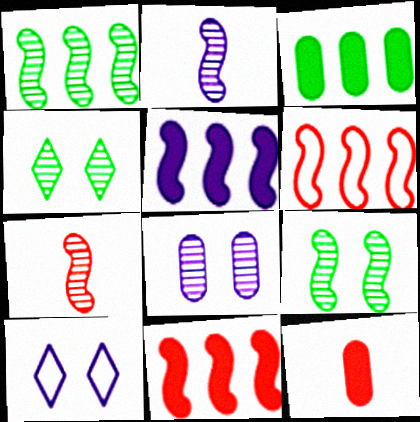[[1, 5, 6], 
[1, 10, 12], 
[3, 7, 10]]